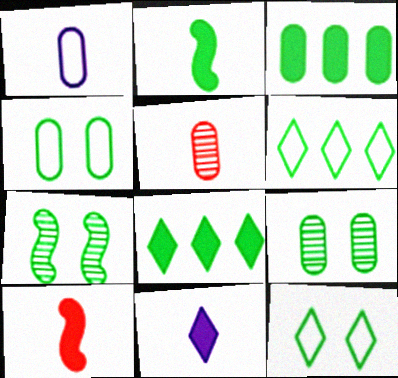[[2, 6, 9]]